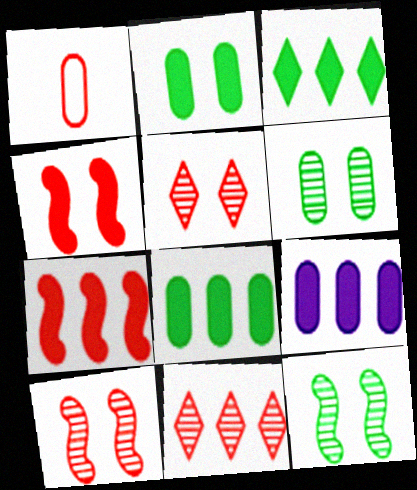[[1, 4, 11], 
[1, 5, 7], 
[1, 6, 9], 
[3, 7, 9]]